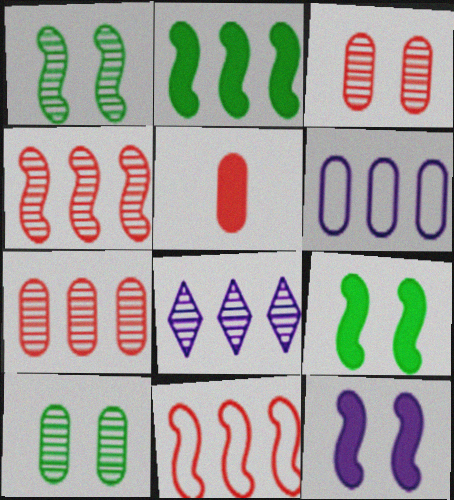[[5, 6, 10]]